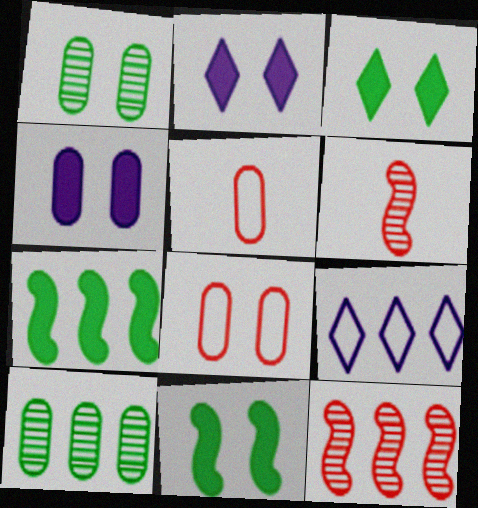[[1, 4, 8], 
[4, 5, 10]]